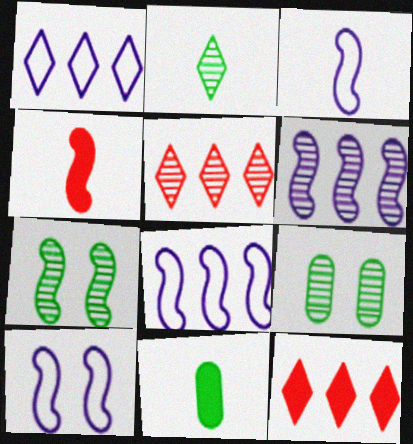[[1, 4, 9], 
[3, 8, 10], 
[3, 9, 12], 
[4, 7, 8], 
[5, 10, 11]]